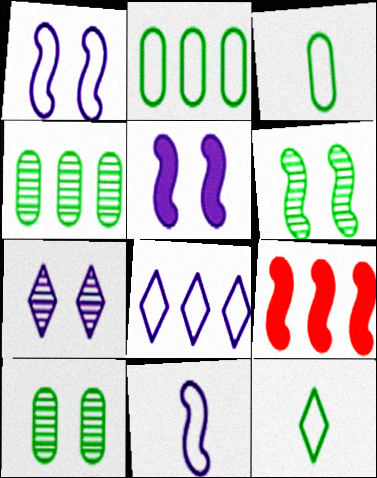[[3, 7, 9], 
[4, 8, 9], 
[6, 9, 11]]